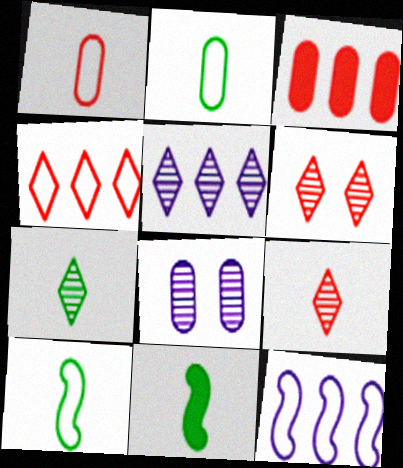[[2, 3, 8], 
[2, 7, 11], 
[4, 8, 11], 
[5, 6, 7]]